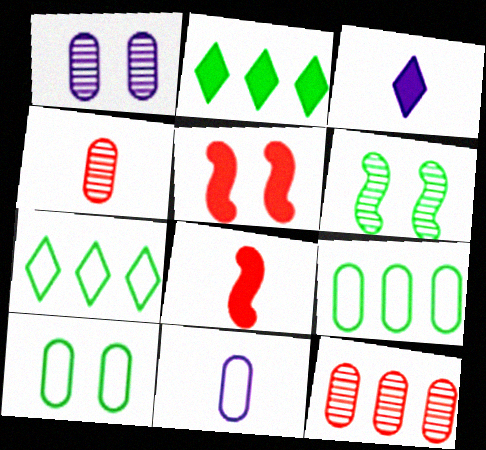[[1, 7, 8]]